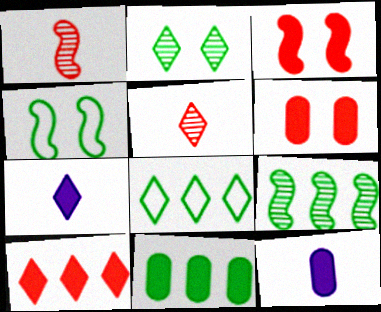[[3, 7, 11], 
[6, 11, 12], 
[8, 9, 11]]